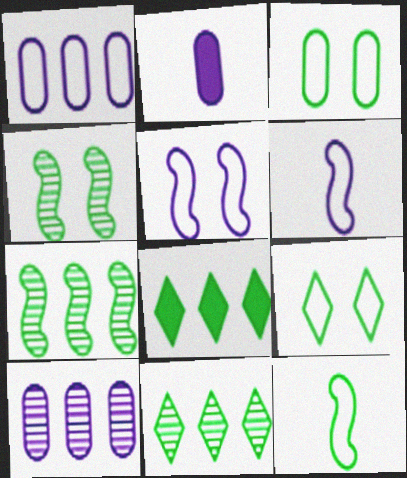[]